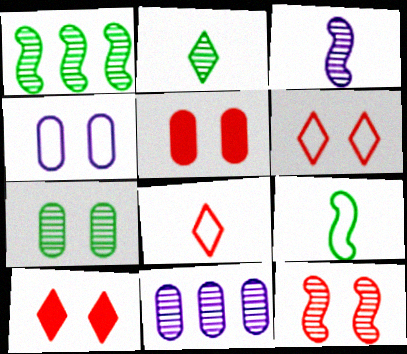[[1, 2, 7], 
[1, 3, 12], 
[2, 11, 12], 
[4, 5, 7], 
[5, 6, 12], 
[9, 10, 11]]